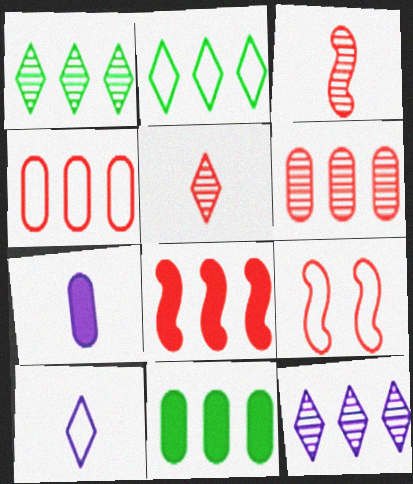[[1, 7, 9], 
[3, 8, 9]]